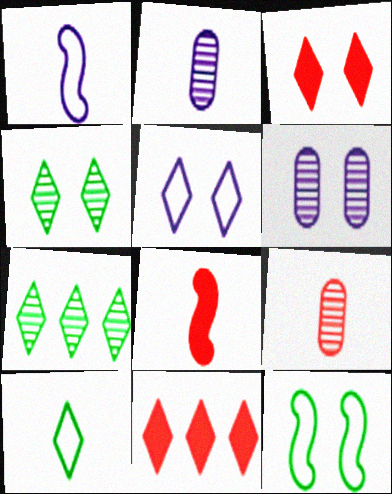[[2, 8, 10], 
[2, 11, 12], 
[3, 4, 5], 
[3, 6, 12]]